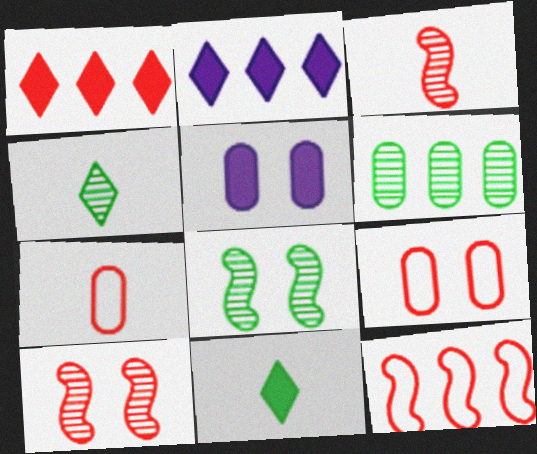[[1, 3, 9], 
[1, 7, 10], 
[2, 6, 12], 
[2, 7, 8], 
[4, 5, 12], 
[4, 6, 8], 
[5, 6, 7]]